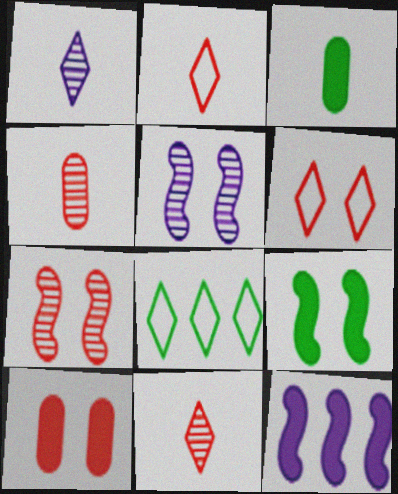[[6, 7, 10]]